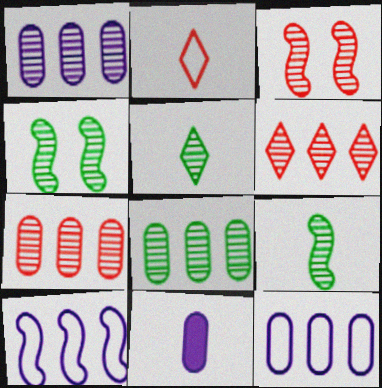[[1, 3, 5], 
[1, 7, 8], 
[2, 9, 11], 
[4, 5, 8]]